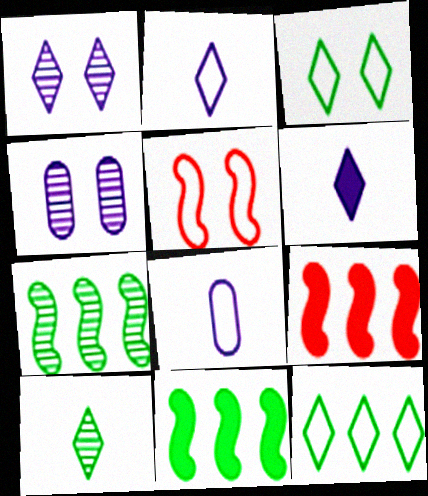[[5, 8, 12]]